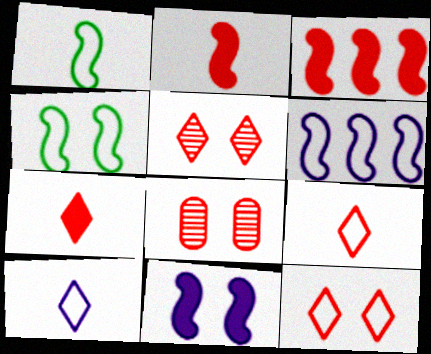[[3, 8, 9]]